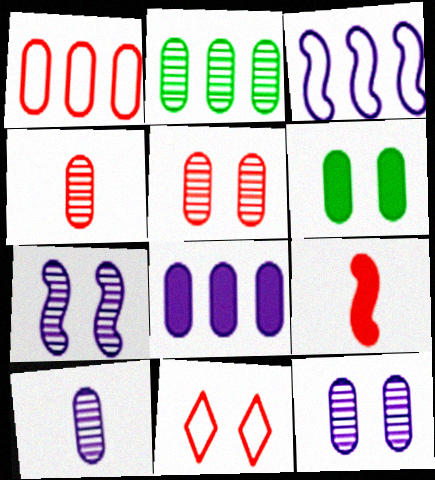[[1, 2, 8], 
[1, 6, 10], 
[2, 4, 12], 
[2, 5, 10], 
[6, 7, 11]]